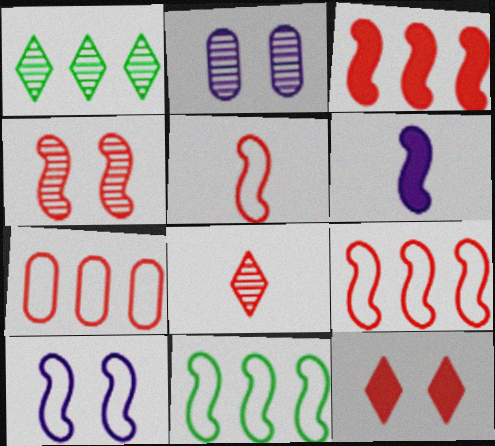[[3, 4, 5], 
[4, 6, 11], 
[5, 10, 11]]